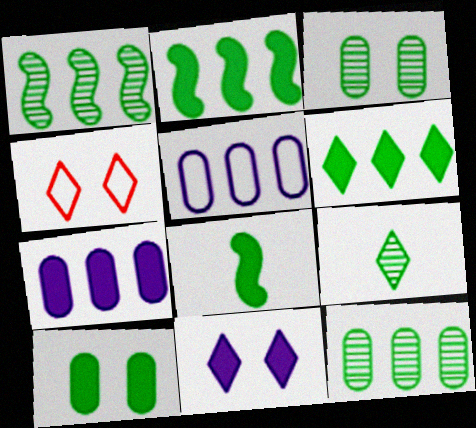[[1, 3, 9], 
[6, 8, 10]]